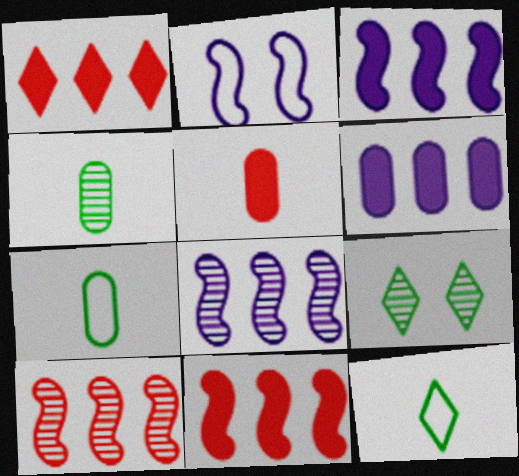[[1, 2, 4]]